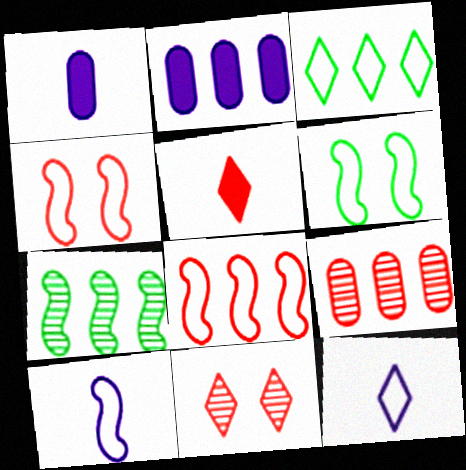[[4, 5, 9], 
[6, 8, 10]]